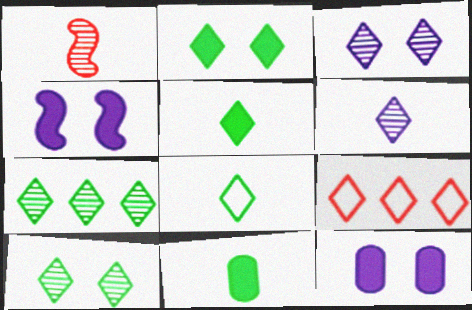[[2, 6, 9], 
[2, 7, 8], 
[3, 5, 9]]